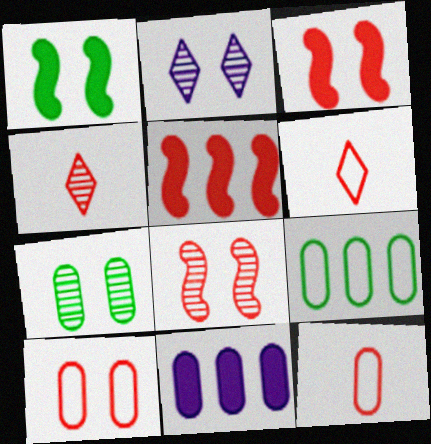[[1, 2, 10], 
[2, 7, 8], 
[4, 5, 10], 
[7, 11, 12]]